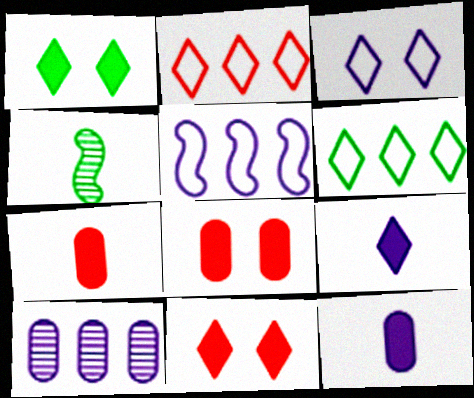[]